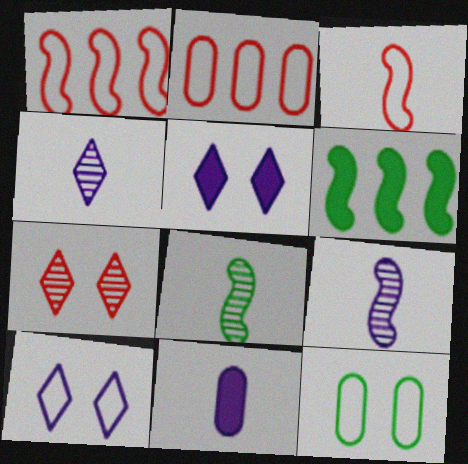[[2, 5, 8]]